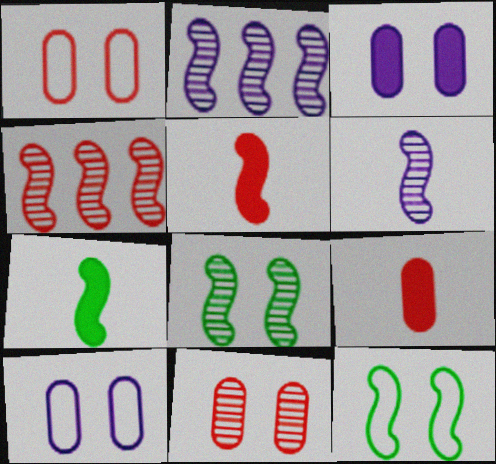[[2, 5, 12], 
[4, 6, 8]]